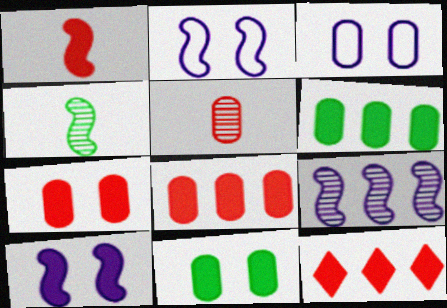[[1, 7, 12], 
[3, 4, 12], 
[3, 5, 6]]